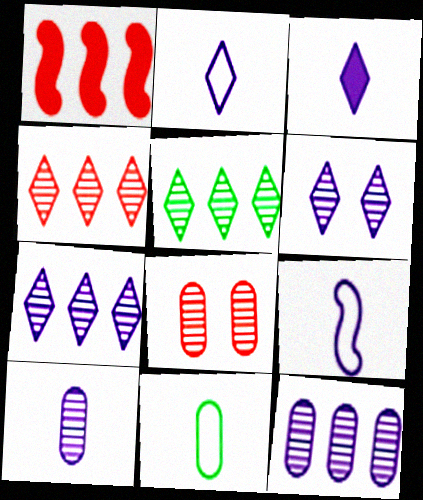[[1, 6, 11], 
[3, 9, 10], 
[4, 5, 7]]